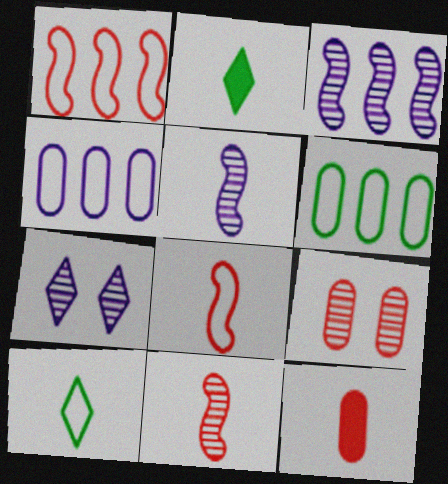[[5, 10, 12]]